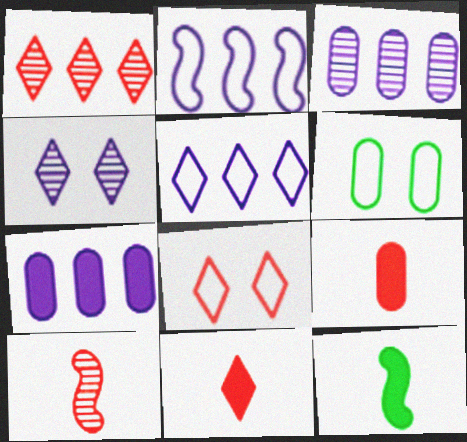[[1, 8, 11], 
[3, 6, 9], 
[3, 8, 12]]